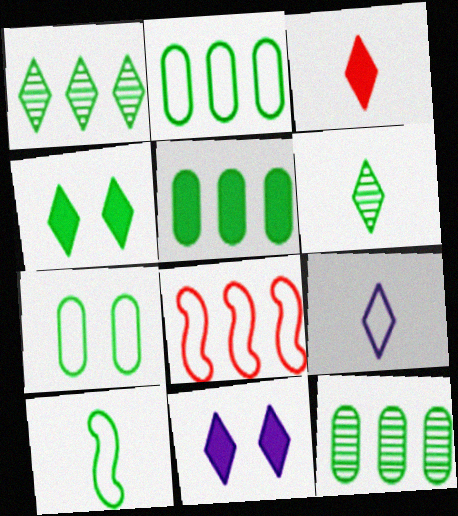[[2, 5, 12], 
[3, 6, 9], 
[4, 10, 12], 
[7, 8, 9]]